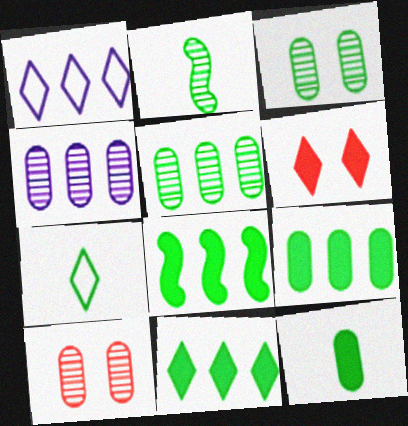[[2, 7, 12], 
[3, 7, 8], 
[8, 9, 11]]